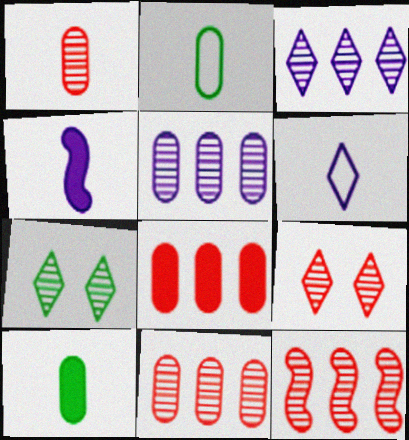[[1, 9, 12]]